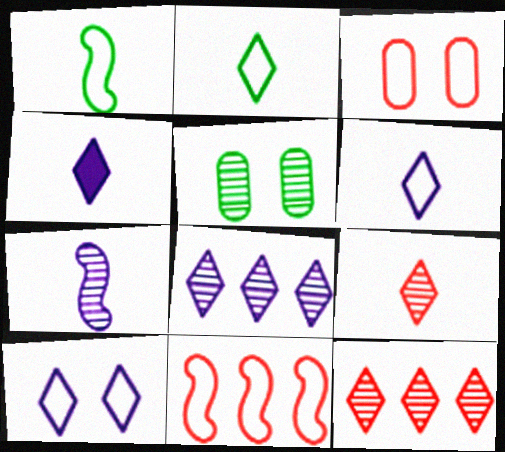[[2, 4, 9], 
[4, 5, 11], 
[4, 8, 10], 
[5, 7, 12]]